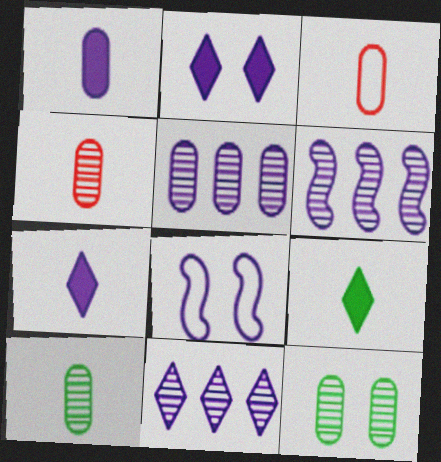[[1, 3, 10], 
[1, 8, 11], 
[4, 5, 12], 
[5, 6, 11], 
[5, 7, 8]]